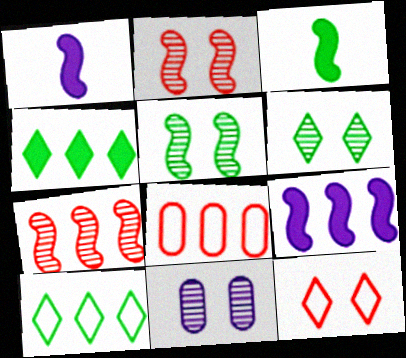[[1, 6, 8], 
[2, 6, 11]]